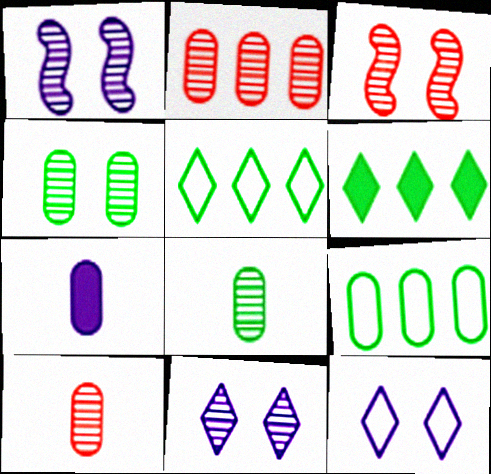[[3, 4, 11], 
[3, 5, 7]]